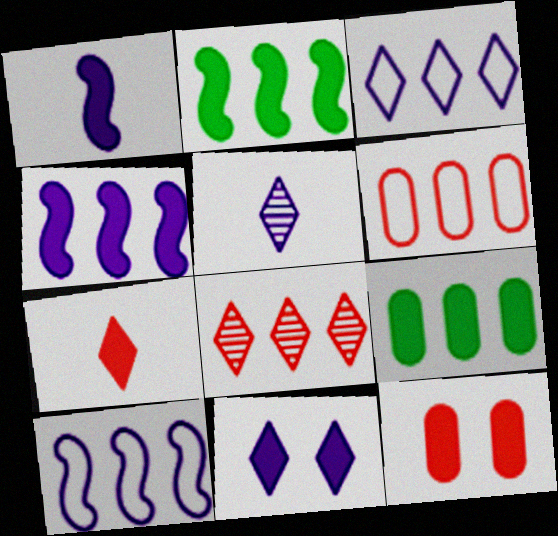[[3, 5, 11], 
[8, 9, 10]]